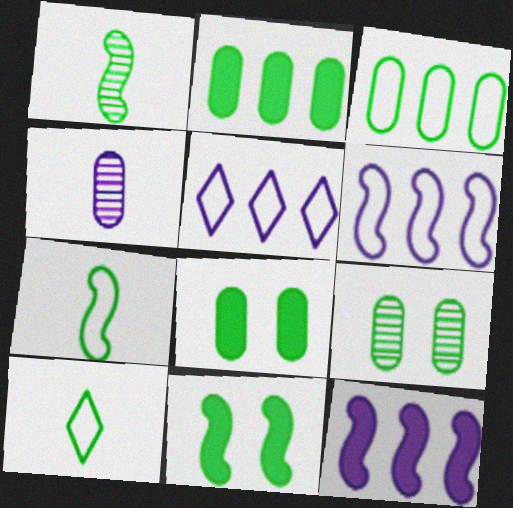[]